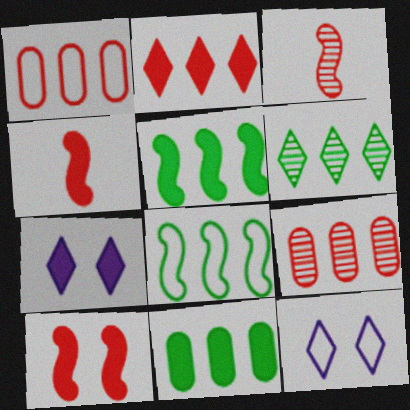[[3, 11, 12], 
[4, 7, 11], 
[6, 8, 11]]